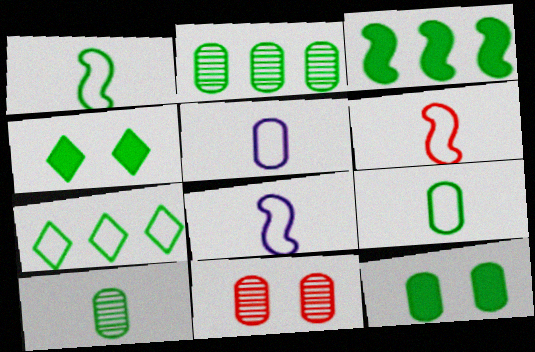[[1, 2, 4], 
[1, 6, 8], 
[2, 3, 7], 
[2, 9, 12]]